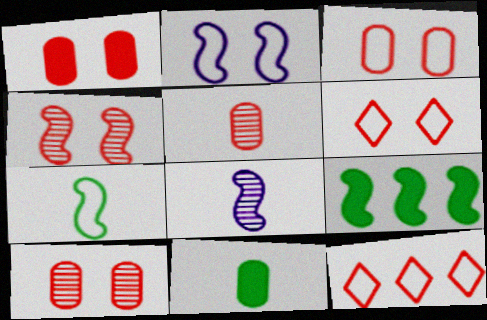[[1, 3, 10], 
[1, 4, 6]]